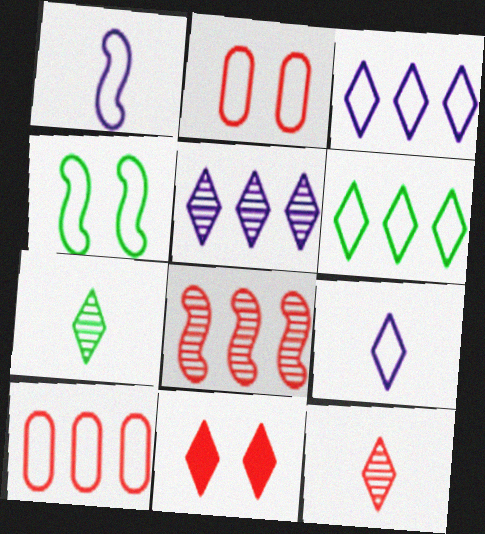[[1, 2, 6], 
[3, 7, 11], 
[4, 9, 10]]